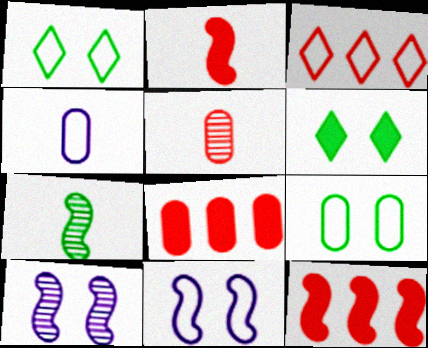[[7, 11, 12]]